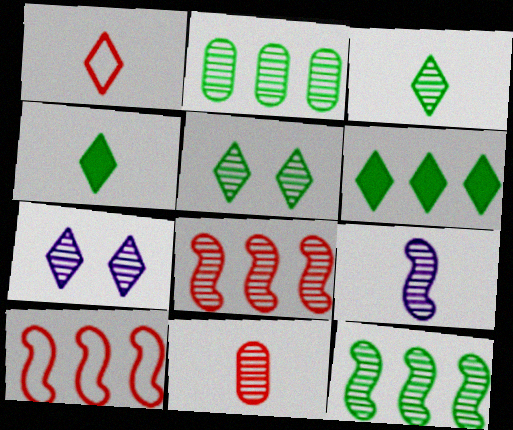[[1, 6, 7], 
[3, 9, 11], 
[7, 11, 12]]